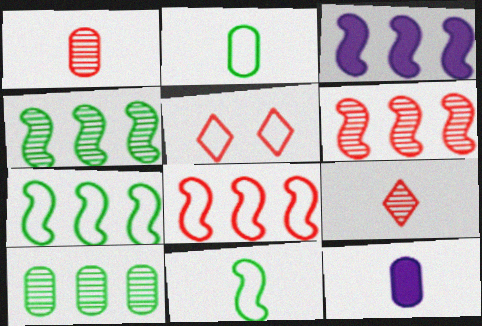[[1, 2, 12], 
[3, 4, 8], 
[3, 6, 7], 
[4, 5, 12], 
[9, 11, 12]]